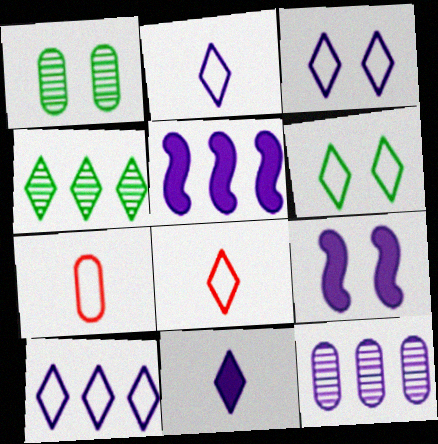[[1, 5, 8], 
[2, 3, 10], 
[2, 9, 12], 
[4, 7, 9], 
[5, 10, 12], 
[6, 8, 10]]